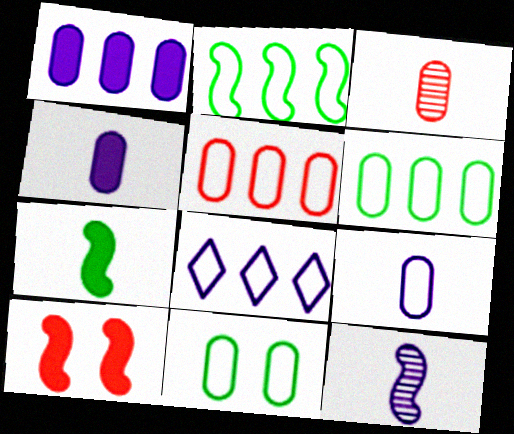[[1, 3, 11], 
[2, 5, 8], 
[2, 10, 12], 
[5, 9, 11]]